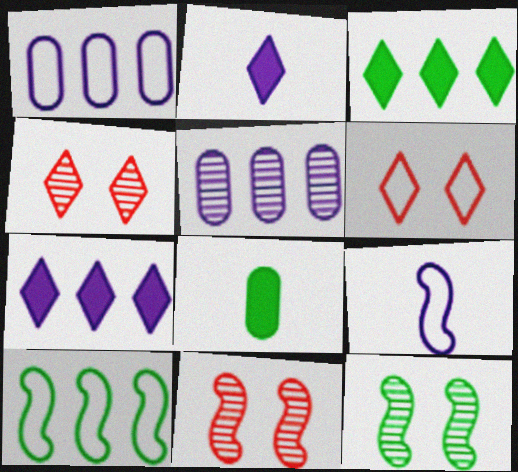[]